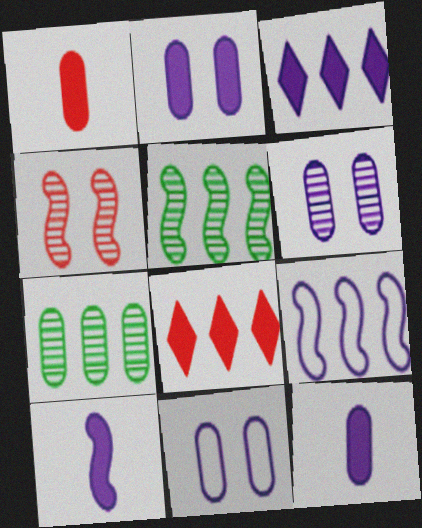[[1, 7, 11], 
[2, 3, 10], 
[2, 6, 11], 
[7, 8, 9]]